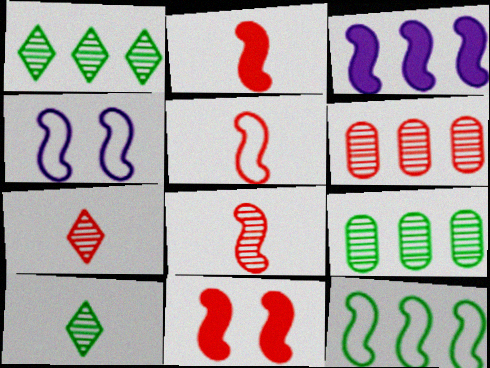[[2, 5, 8], 
[4, 5, 12]]